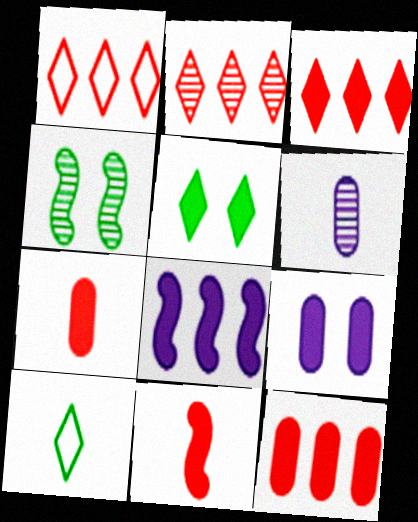[[1, 2, 3], 
[2, 4, 6], 
[5, 7, 8], 
[6, 10, 11]]